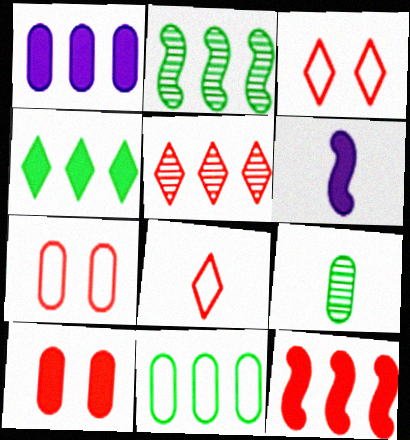[[1, 4, 12], 
[1, 7, 9], 
[2, 4, 11], 
[4, 6, 10], 
[6, 8, 9]]